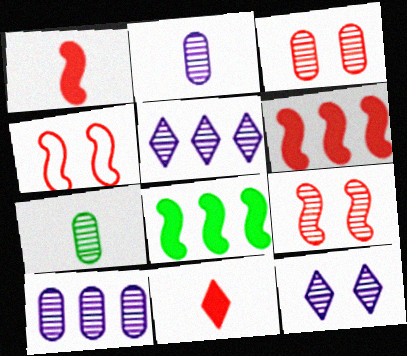[[3, 7, 10], 
[5, 7, 9]]